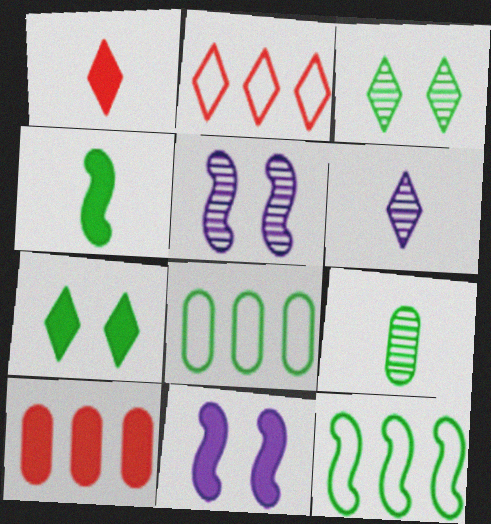[[1, 5, 8], 
[2, 6, 7], 
[2, 9, 11], 
[3, 4, 8], 
[7, 9, 12]]